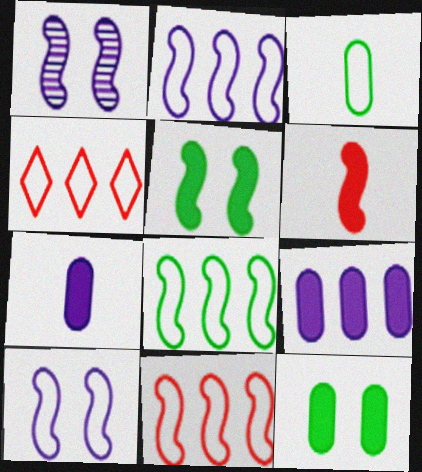[[1, 6, 8], 
[2, 8, 11], 
[3, 4, 10]]